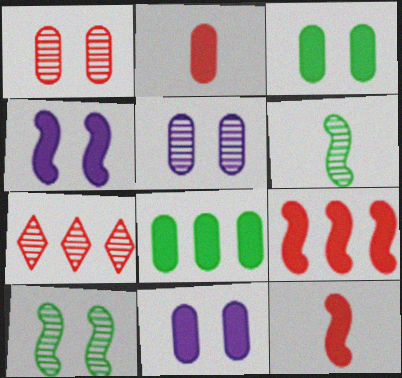[[2, 8, 11], 
[5, 6, 7]]